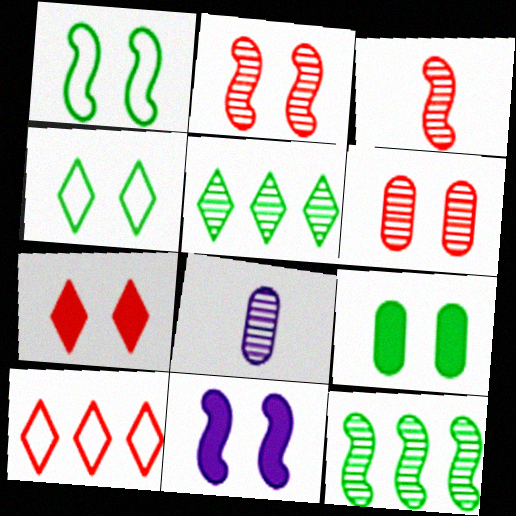[[1, 2, 11], 
[2, 5, 8], 
[4, 6, 11], 
[7, 9, 11]]